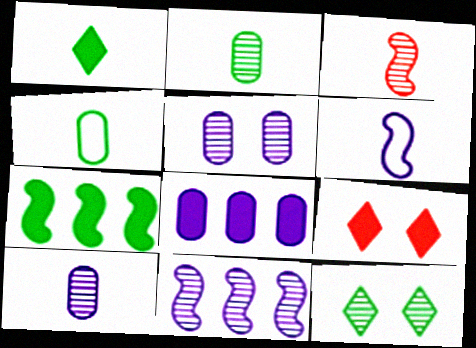[[4, 7, 12], 
[4, 9, 11]]